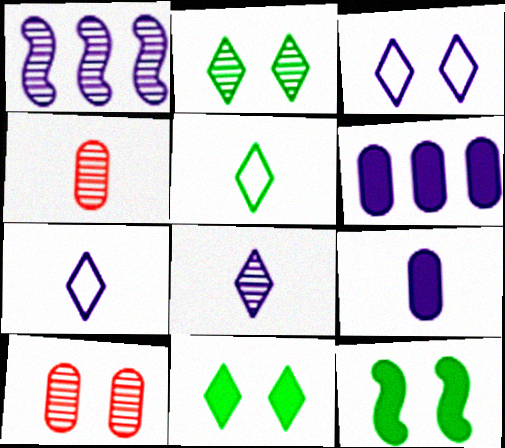[[1, 2, 4], 
[1, 3, 9], 
[3, 10, 12]]